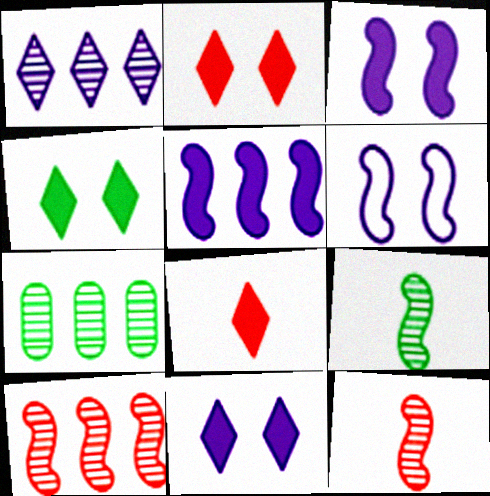[[1, 7, 10], 
[2, 4, 11], 
[6, 7, 8]]